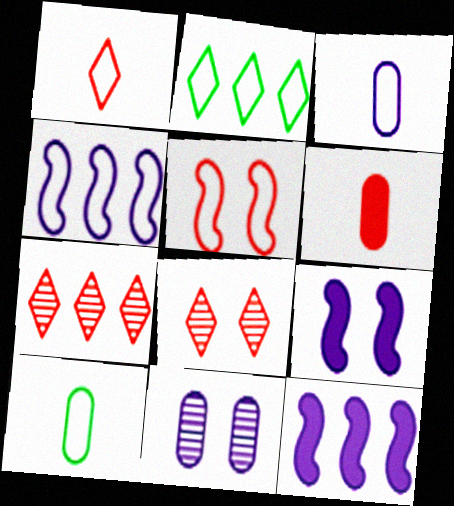[[2, 3, 5], 
[5, 6, 7], 
[7, 9, 10], 
[8, 10, 12]]